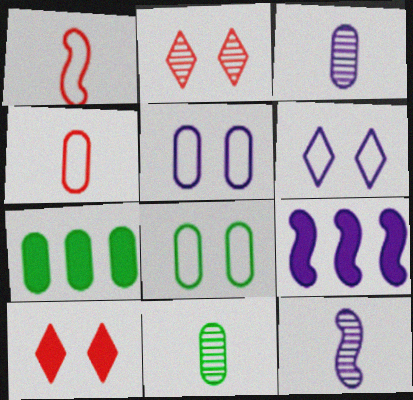[[3, 6, 9], 
[7, 8, 11]]